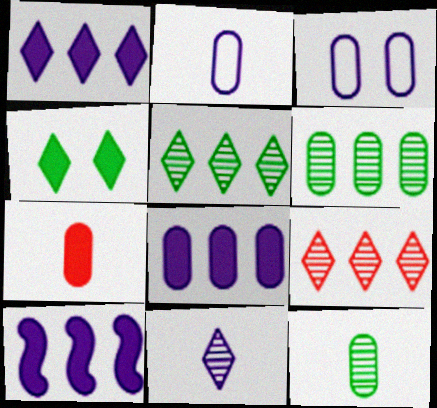[[1, 8, 10], 
[2, 7, 12], 
[3, 6, 7], 
[3, 10, 11], 
[4, 7, 10]]